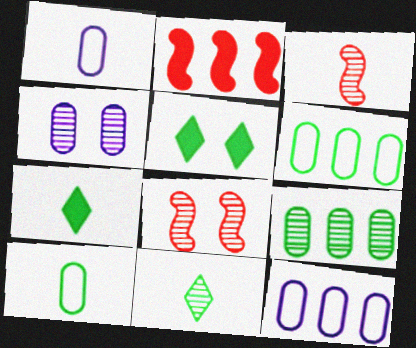[[1, 3, 7], 
[3, 5, 12], 
[7, 8, 12]]